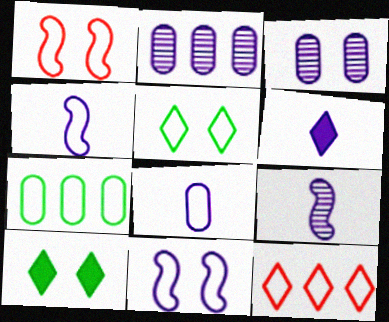[[1, 3, 10], 
[2, 6, 11], 
[6, 8, 9]]